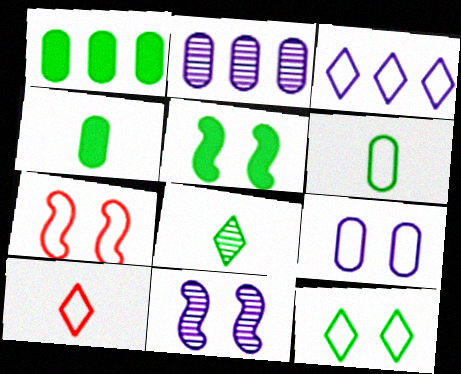[[1, 10, 11], 
[2, 5, 10], 
[3, 6, 7], 
[3, 10, 12], 
[5, 7, 11], 
[7, 9, 12]]